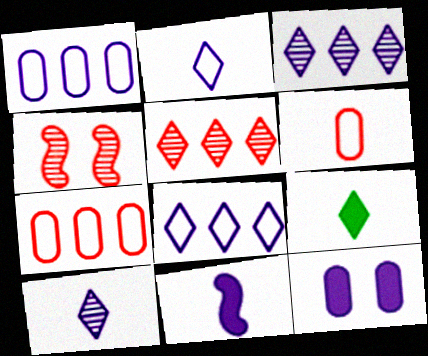[[1, 4, 9]]